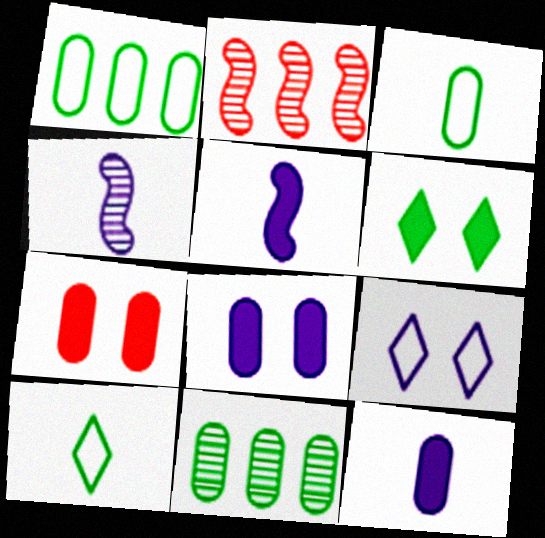[[2, 8, 10]]